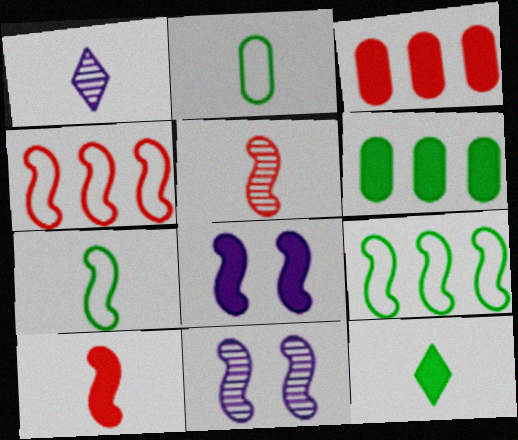[[1, 2, 10], 
[3, 8, 12], 
[5, 8, 9], 
[9, 10, 11]]